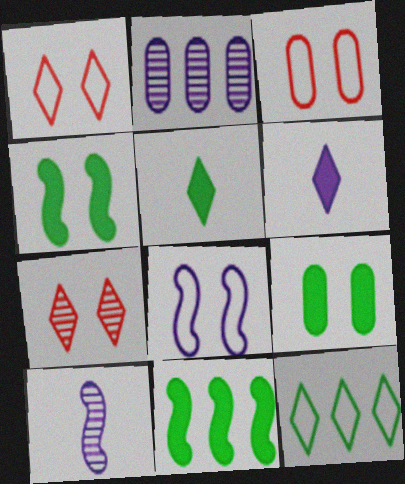[[2, 6, 8], 
[5, 9, 11], 
[6, 7, 12], 
[7, 8, 9]]